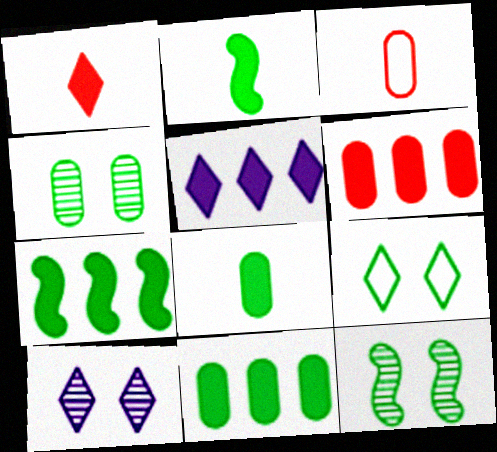[[3, 5, 12], 
[3, 7, 10], 
[5, 6, 7]]